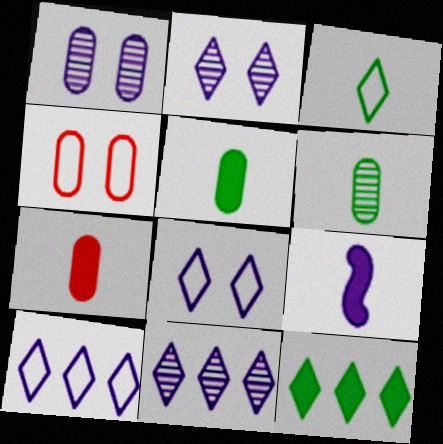[[1, 9, 10]]